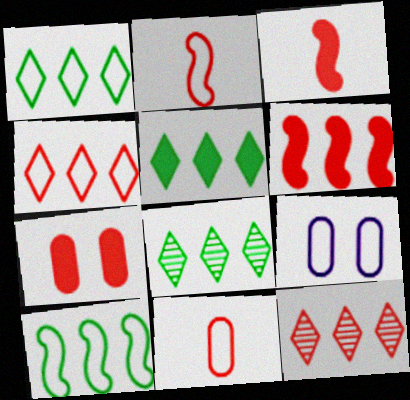[[1, 2, 9], 
[1, 5, 8], 
[2, 7, 12], 
[3, 8, 9]]